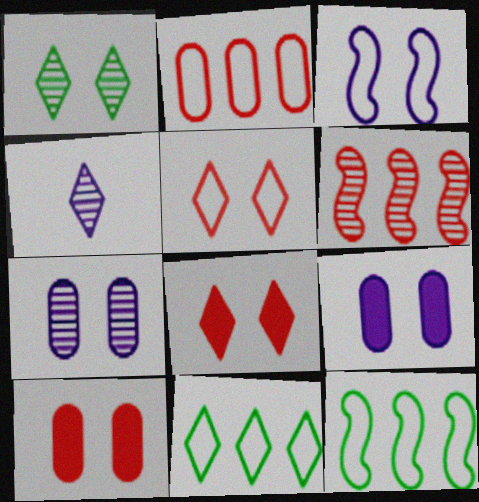[[1, 3, 10], 
[4, 8, 11], 
[4, 10, 12]]